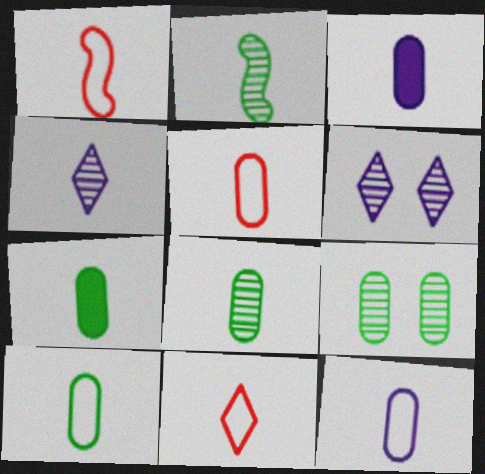[[1, 4, 7], 
[1, 5, 11], 
[2, 3, 11], 
[3, 5, 8], 
[5, 10, 12], 
[7, 8, 10]]